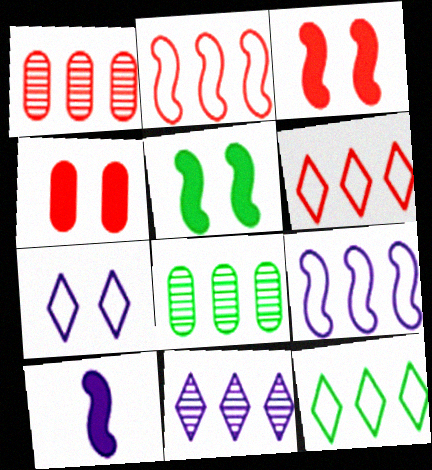[]